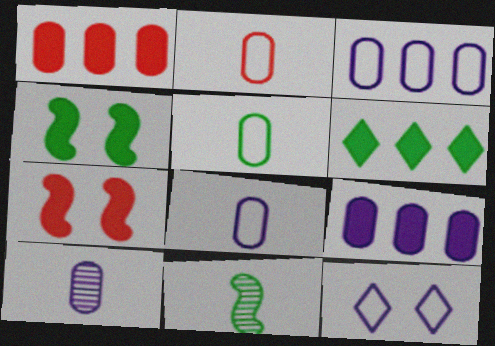[[1, 11, 12], 
[2, 5, 8]]